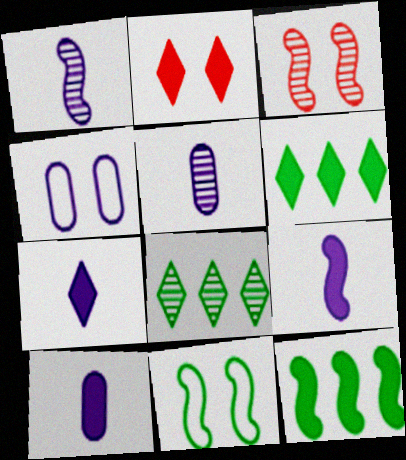[[2, 6, 7], 
[2, 10, 12], 
[3, 5, 8], 
[7, 9, 10]]